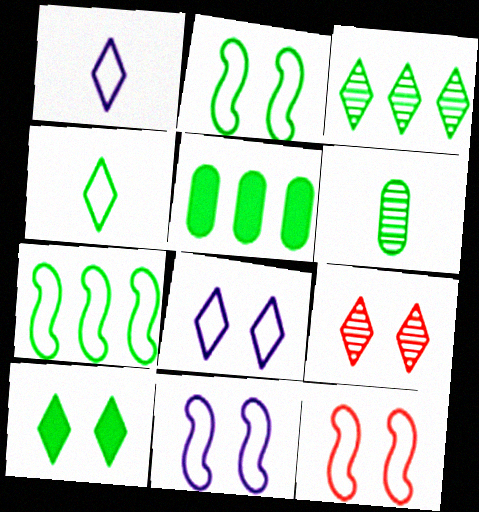[[2, 11, 12], 
[3, 4, 10], 
[3, 5, 7], 
[6, 7, 10], 
[8, 9, 10]]